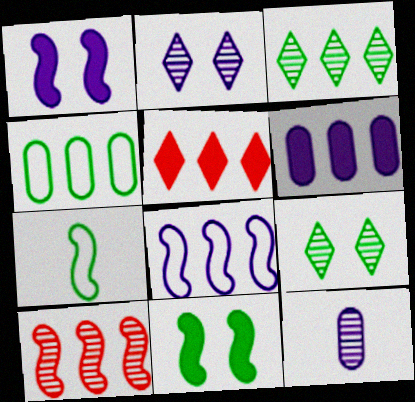[[1, 7, 10], 
[9, 10, 12]]